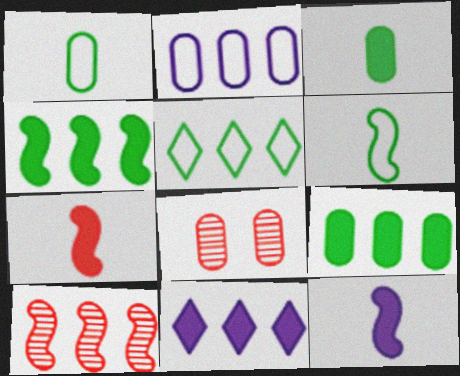[[2, 3, 8], 
[5, 8, 12], 
[6, 8, 11]]